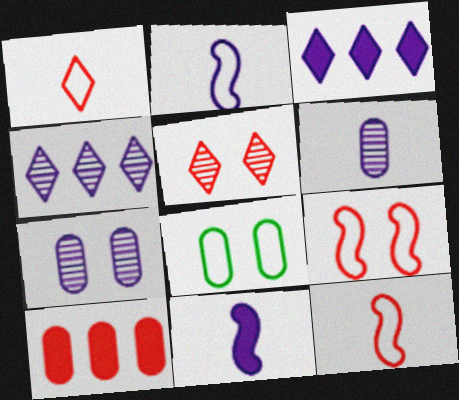[[2, 3, 7], 
[5, 10, 12], 
[6, 8, 10]]